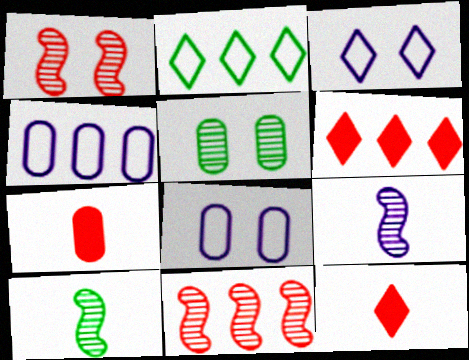[[4, 5, 7], 
[6, 8, 10]]